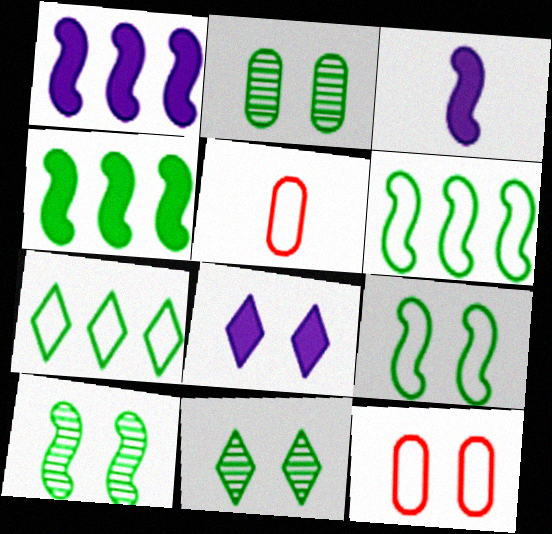[[1, 5, 11], 
[2, 10, 11], 
[8, 10, 12]]